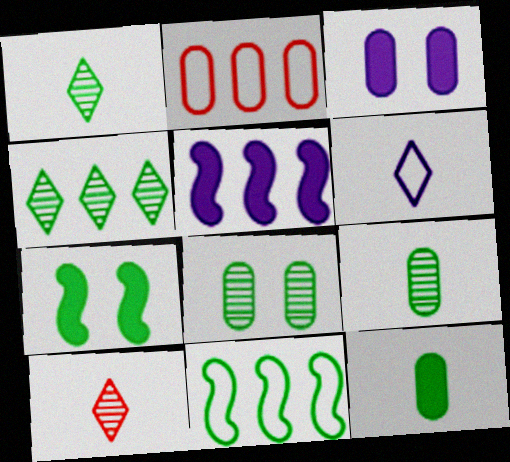[[2, 3, 9], 
[2, 4, 5], 
[3, 10, 11]]